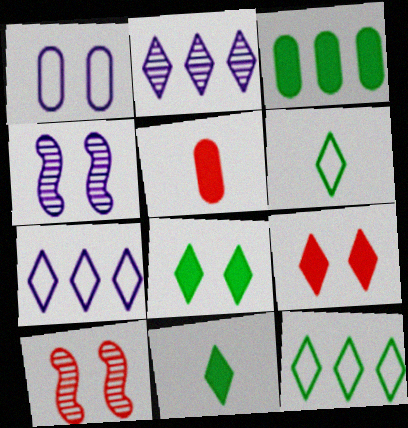[[1, 8, 10], 
[2, 6, 9], 
[4, 5, 12]]